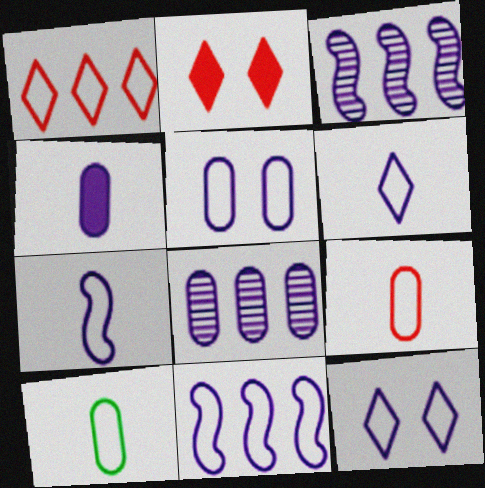[[2, 3, 10], 
[3, 4, 12], 
[4, 5, 8], 
[5, 6, 11]]